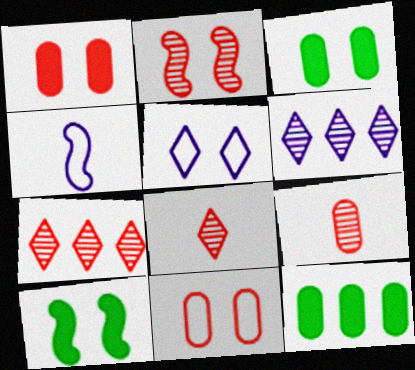[[2, 3, 5], 
[2, 7, 9], 
[3, 4, 7]]